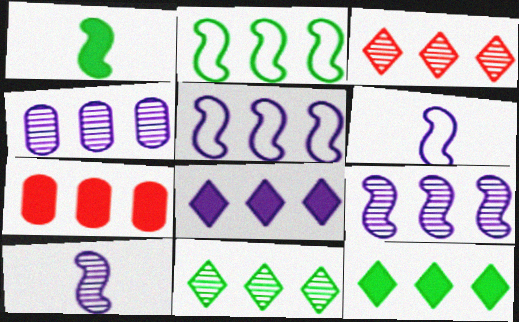[[4, 5, 8], 
[5, 7, 11]]